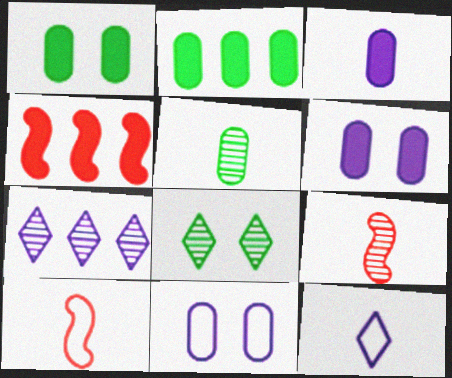[[1, 7, 10]]